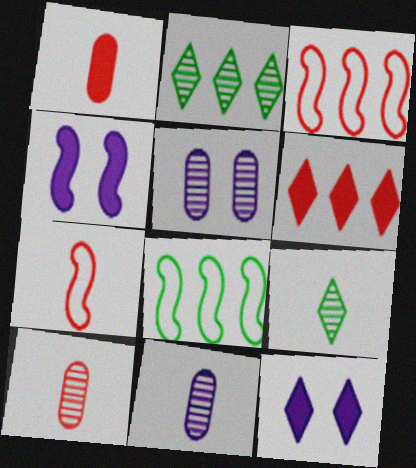[[8, 10, 12]]